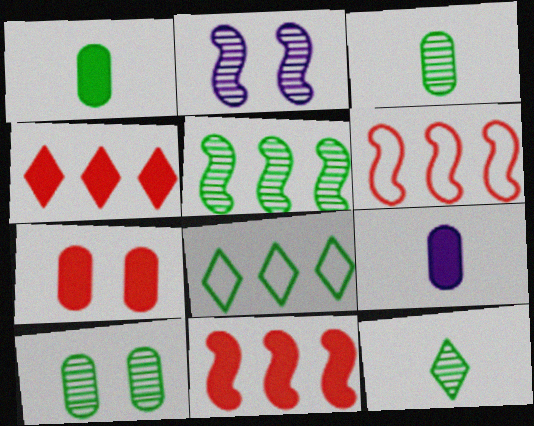[[5, 10, 12]]